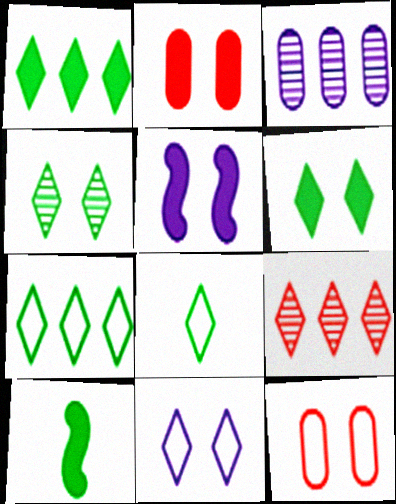[[1, 4, 8], 
[2, 5, 6], 
[4, 5, 12]]